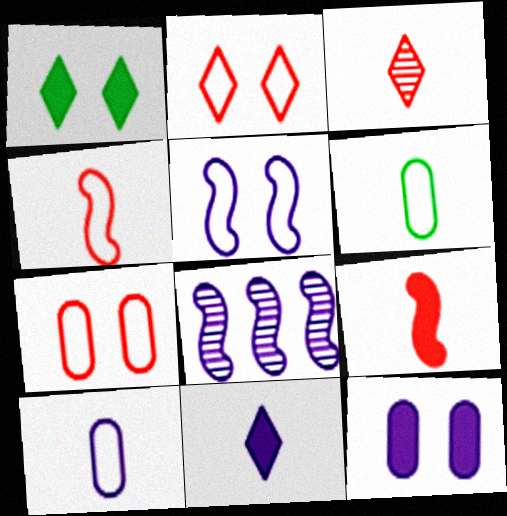[]